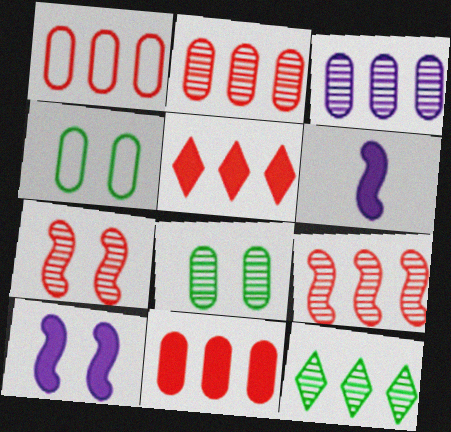[[1, 2, 11], 
[1, 5, 9], 
[3, 9, 12]]